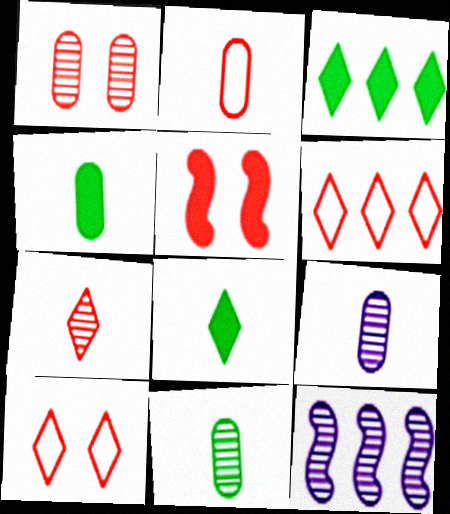[[1, 5, 10], 
[2, 4, 9], 
[4, 10, 12]]